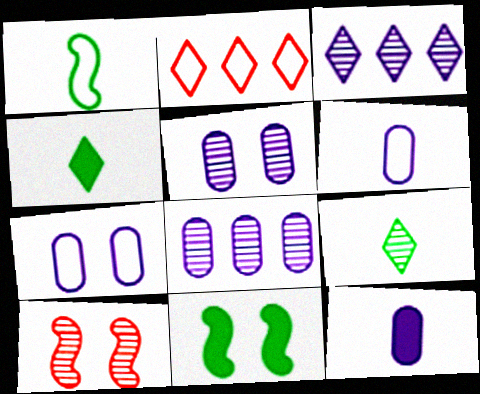[[1, 2, 7], 
[7, 8, 12], 
[8, 9, 10]]